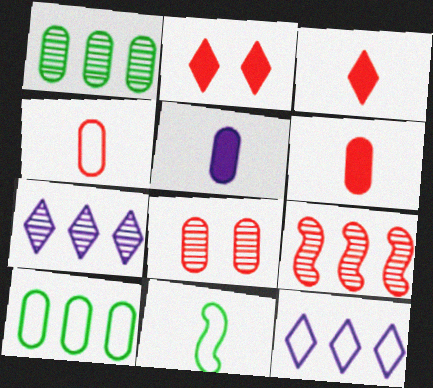[[1, 7, 9], 
[2, 4, 9], 
[5, 8, 10]]